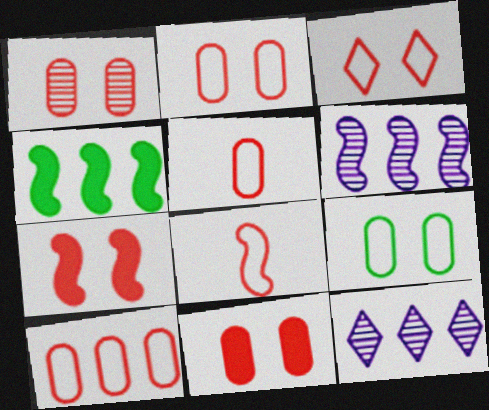[[1, 2, 11], 
[1, 3, 7], 
[2, 5, 10], 
[3, 8, 10], 
[4, 10, 12]]